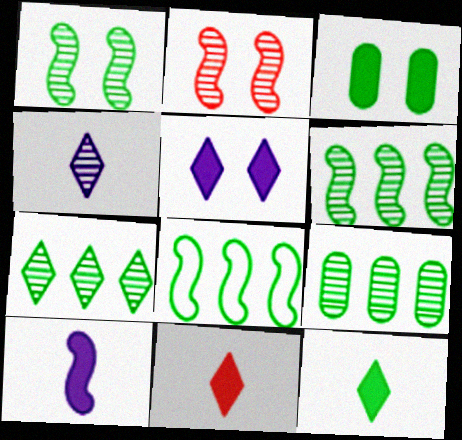[[2, 4, 9], 
[2, 8, 10], 
[6, 7, 9]]